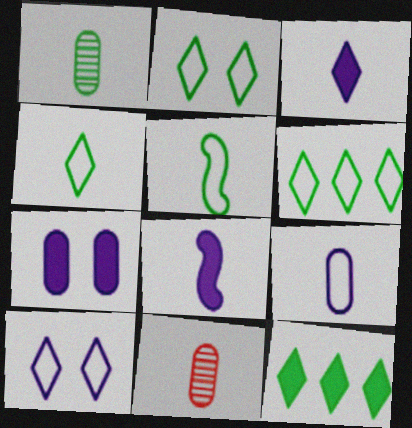[[2, 4, 6], 
[3, 5, 11], 
[4, 8, 11]]